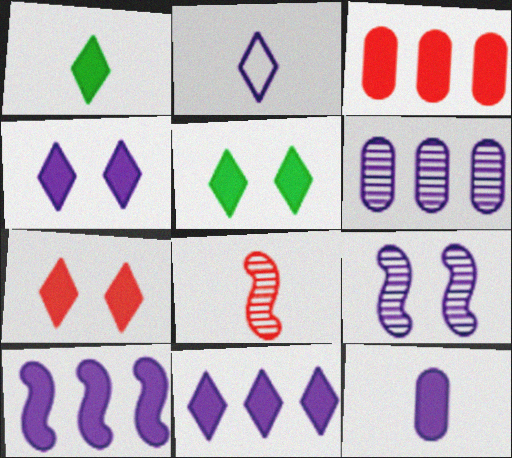[[1, 7, 11], 
[4, 5, 7], 
[4, 10, 12]]